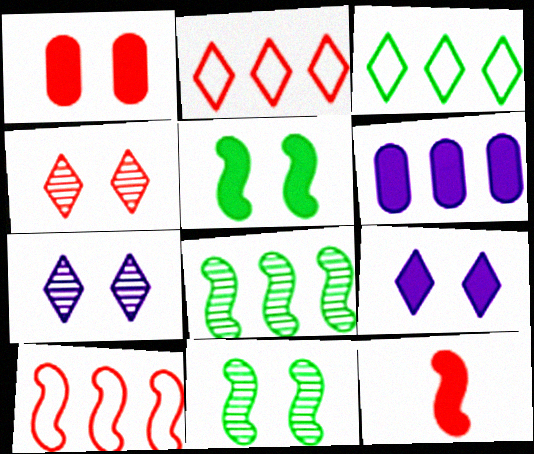[[1, 5, 9], 
[2, 6, 8]]